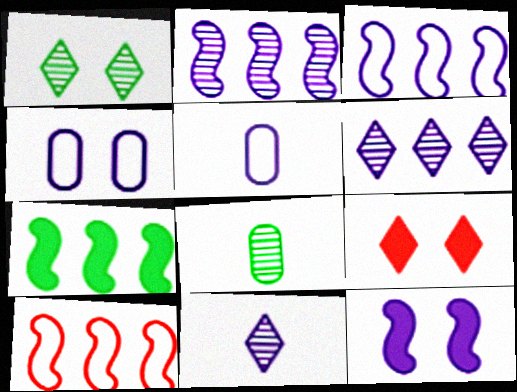[[2, 7, 10], 
[3, 8, 9], 
[5, 6, 12]]